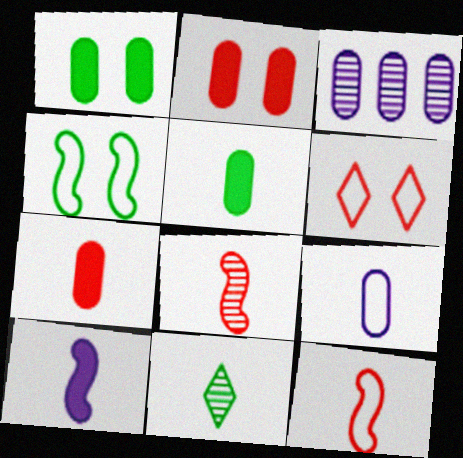[]